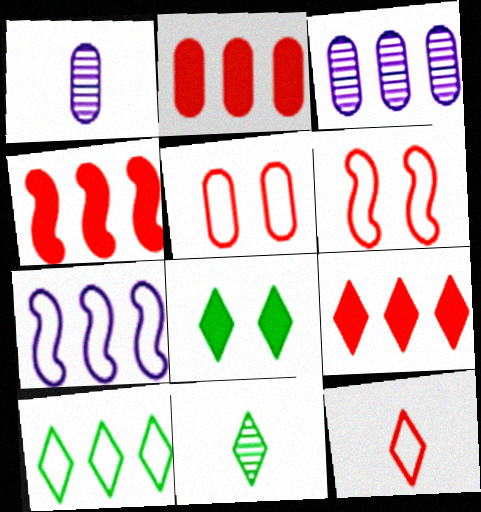[[2, 4, 9], 
[3, 4, 10], 
[8, 10, 11]]